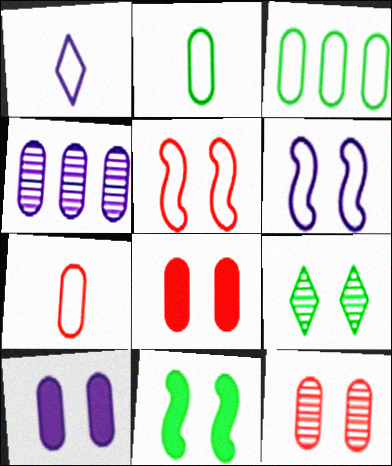[[1, 3, 5], 
[2, 4, 8], 
[5, 9, 10], 
[6, 8, 9]]